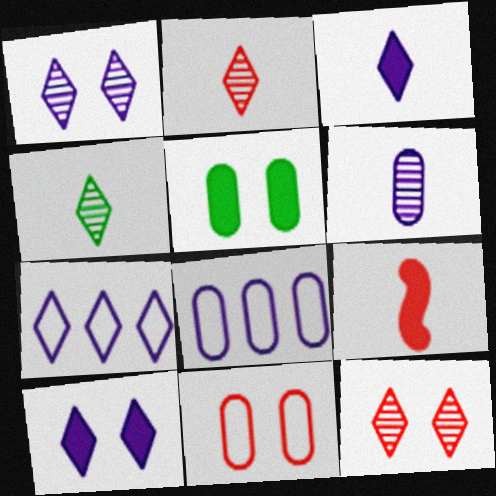[[1, 3, 7]]